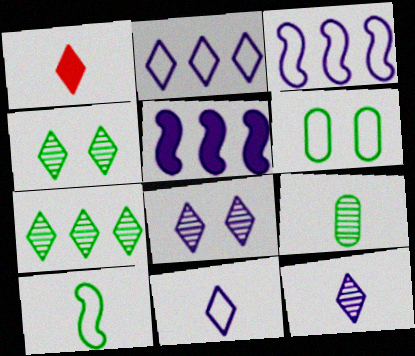[[1, 2, 4]]